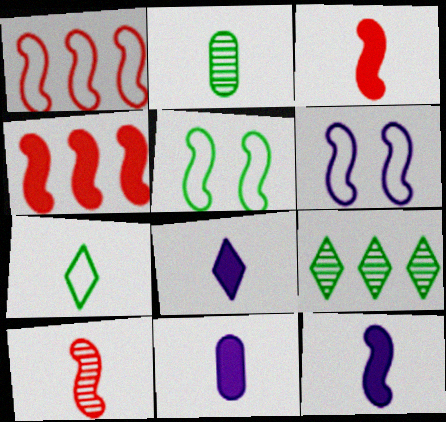[[7, 10, 11], 
[8, 11, 12]]